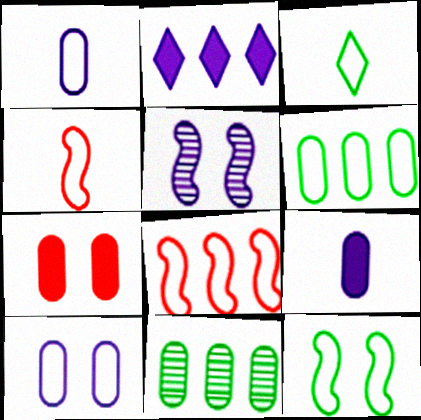[[1, 2, 5], 
[1, 3, 4], 
[1, 7, 11], 
[2, 8, 11], 
[3, 6, 12], 
[3, 8, 10]]